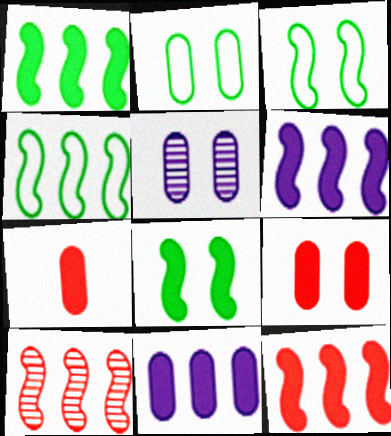[[1, 6, 12], 
[2, 5, 9], 
[4, 6, 10]]